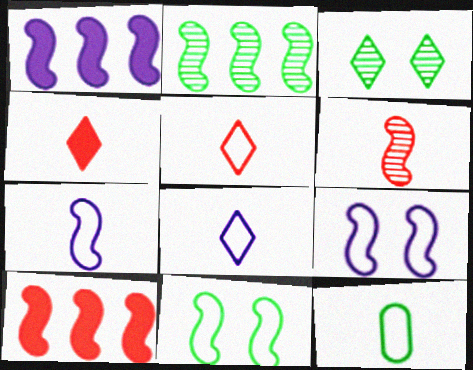[[1, 6, 11], 
[5, 7, 12]]